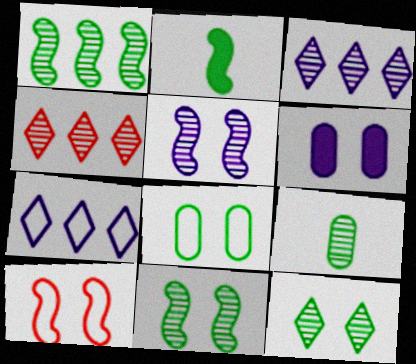[[1, 9, 12], 
[4, 5, 9], 
[6, 10, 12]]